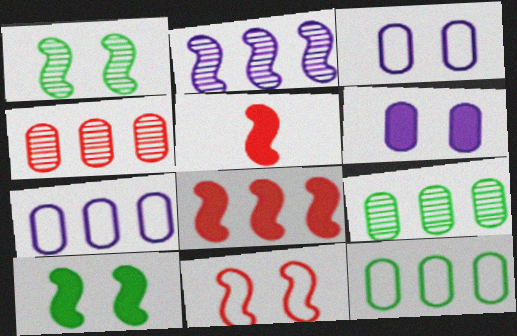[]